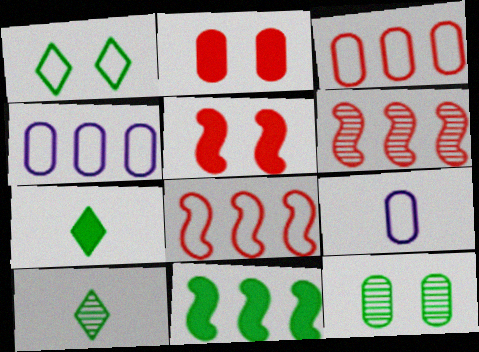[[1, 8, 9], 
[4, 5, 10]]